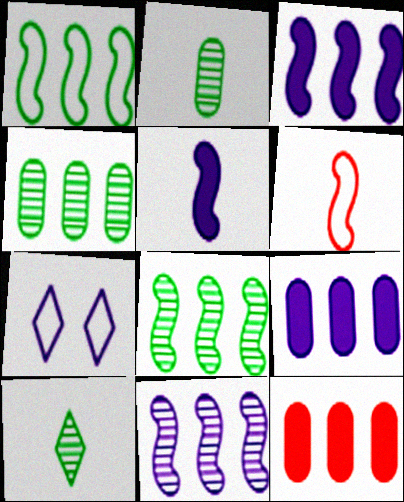[]